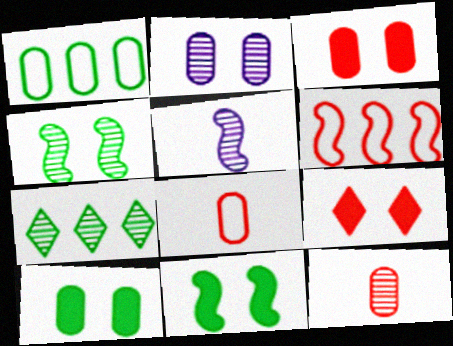[[1, 5, 9], 
[5, 6, 11], 
[6, 9, 12]]